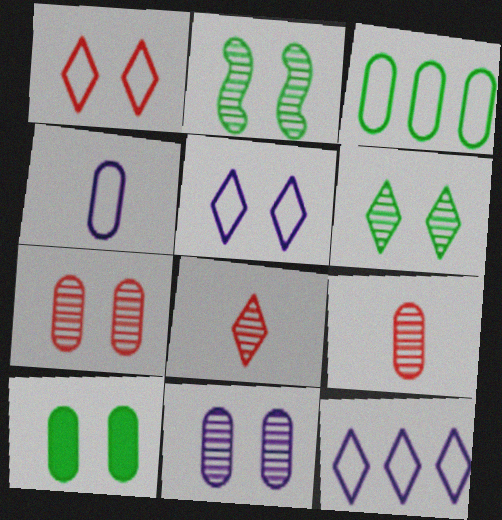[]